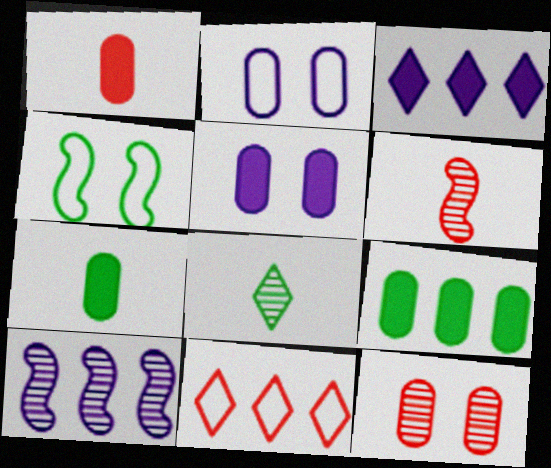[[1, 5, 9], 
[4, 8, 9], 
[8, 10, 12], 
[9, 10, 11]]